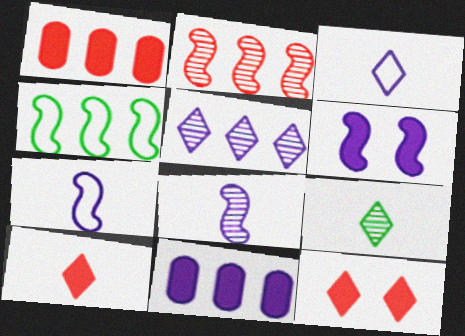[[1, 4, 5], 
[3, 9, 10]]